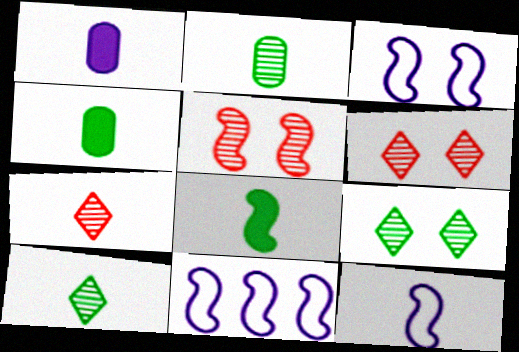[[3, 11, 12], 
[4, 6, 11], 
[4, 7, 12], 
[5, 8, 11]]